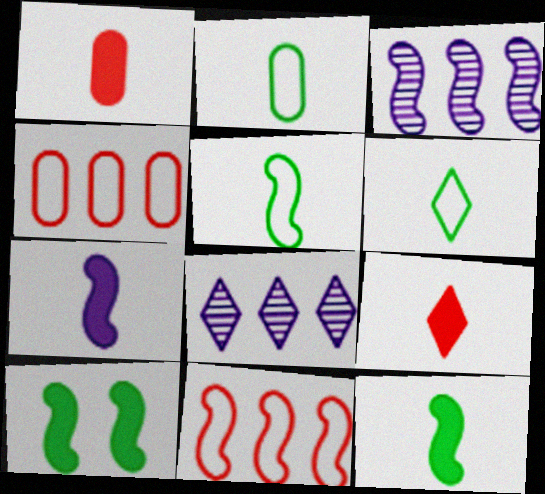[[2, 5, 6]]